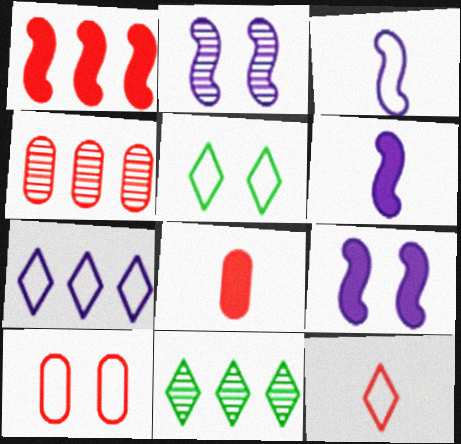[[4, 5, 6], 
[4, 8, 10], 
[5, 7, 12], 
[6, 10, 11]]